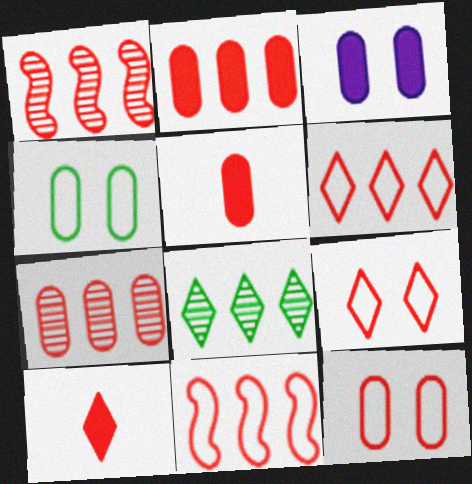[[1, 2, 6], 
[1, 5, 9], 
[1, 10, 12], 
[5, 7, 12]]